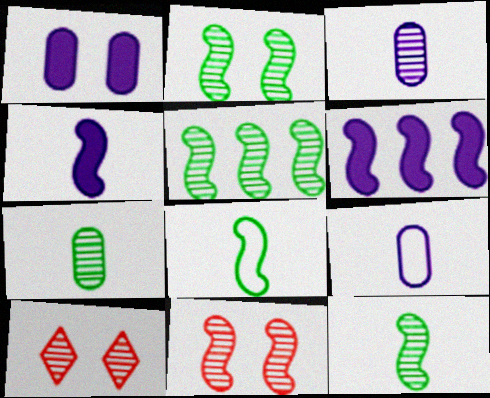[[2, 5, 12], 
[3, 5, 10], 
[6, 8, 11]]